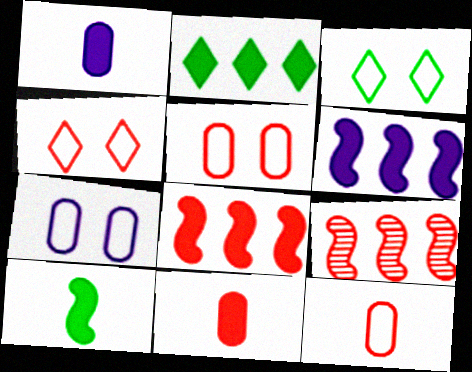[[1, 3, 9], 
[4, 9, 11]]